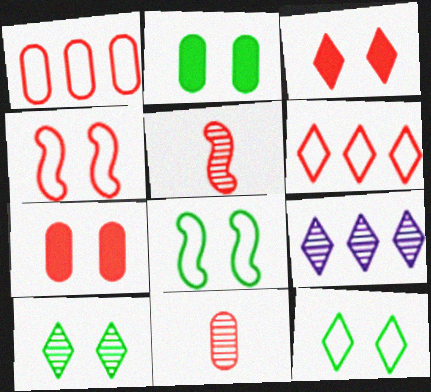[[1, 3, 5], 
[1, 7, 11], 
[2, 8, 10], 
[5, 6, 7]]